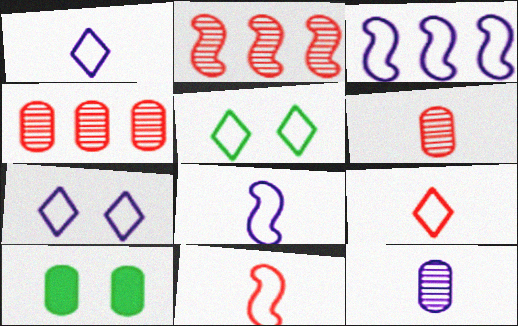[[1, 2, 10]]